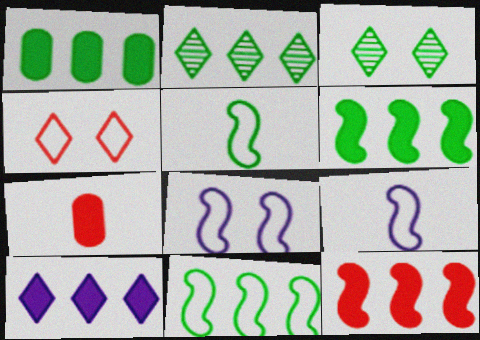[[1, 2, 11], 
[1, 3, 5], 
[1, 10, 12], 
[2, 7, 8]]